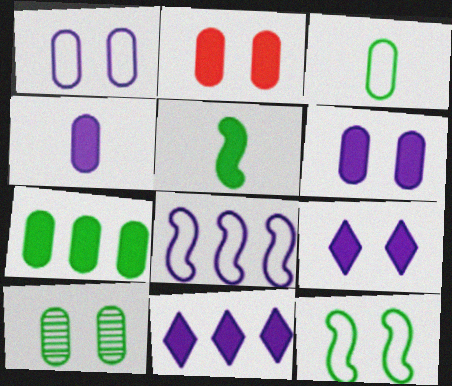[[1, 2, 10], 
[2, 4, 7], 
[2, 5, 11], 
[3, 7, 10]]